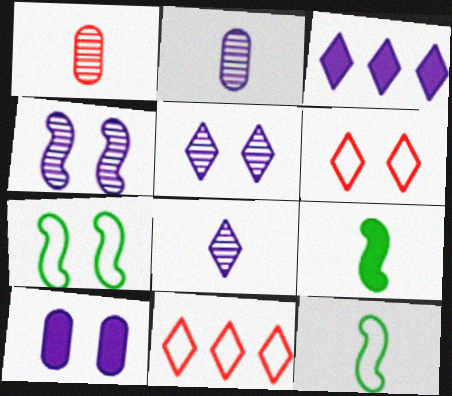[[1, 3, 7]]